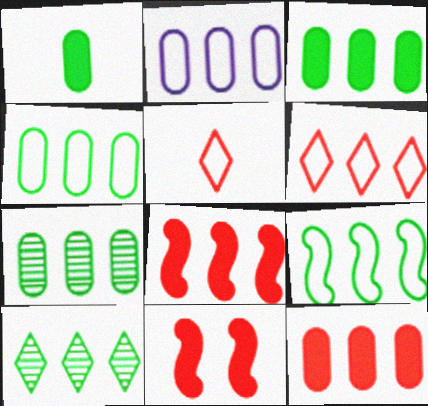[[2, 6, 9], 
[2, 7, 12], 
[2, 8, 10], 
[3, 4, 7], 
[3, 9, 10]]